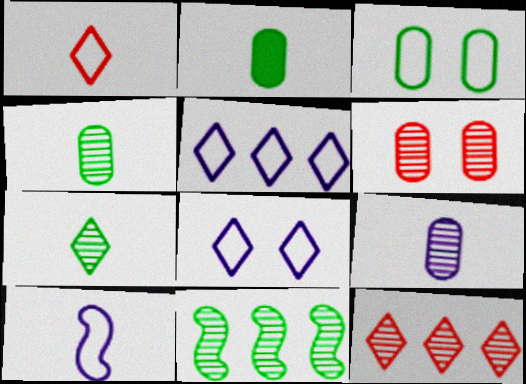[]